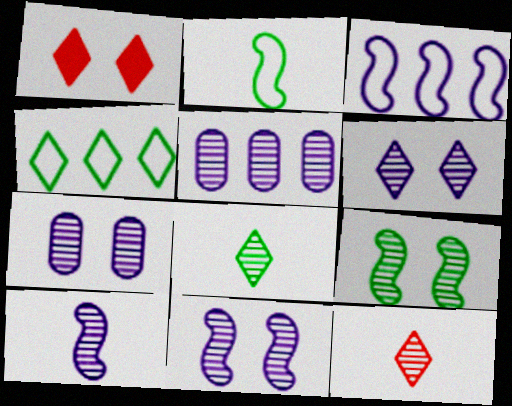[[1, 2, 5], 
[5, 6, 10], 
[5, 9, 12], 
[6, 7, 11]]